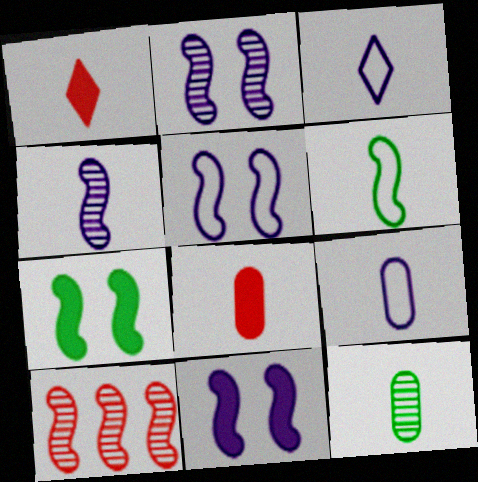[[2, 5, 11], 
[6, 10, 11], 
[8, 9, 12]]